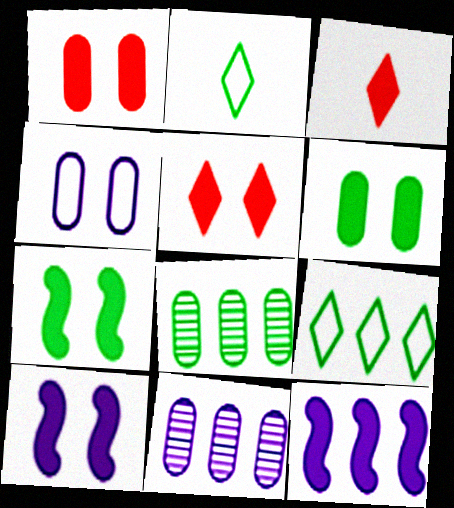[[2, 7, 8], 
[3, 6, 12], 
[5, 6, 10]]